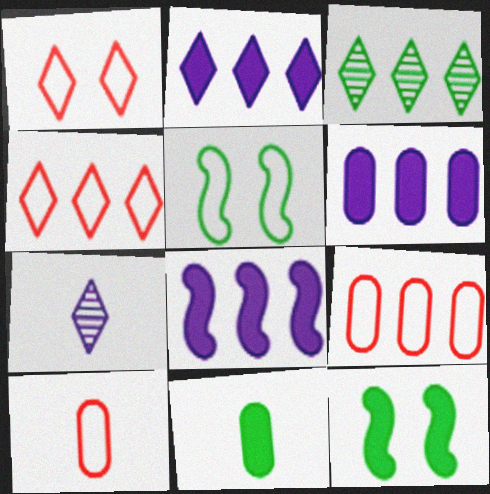[[2, 3, 4], 
[2, 6, 8], 
[3, 5, 11], 
[3, 8, 9], 
[7, 9, 12]]